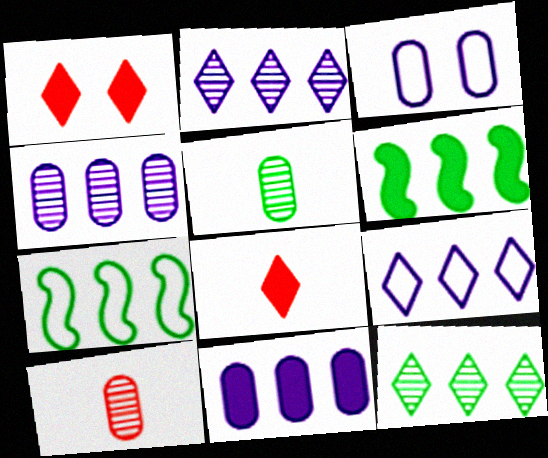[]